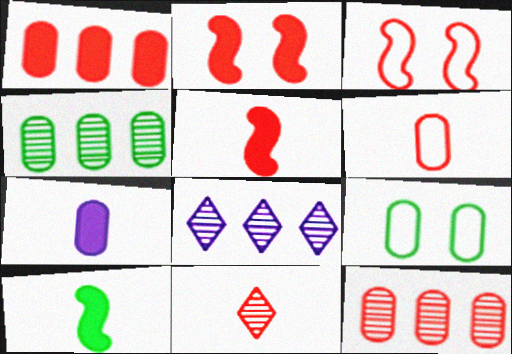[[1, 3, 11], 
[5, 6, 11], 
[5, 8, 9], 
[7, 9, 12]]